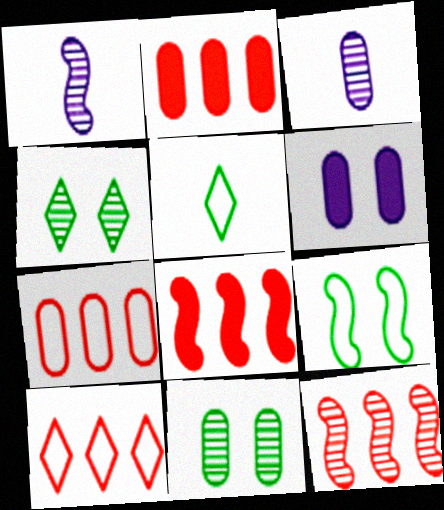[[1, 8, 9], 
[2, 10, 12], 
[3, 4, 12], 
[5, 6, 12]]